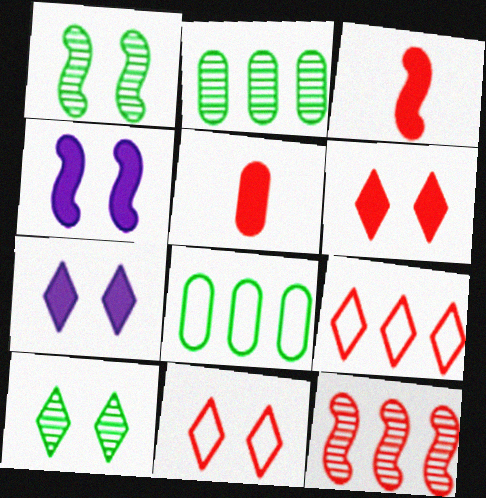[[5, 11, 12], 
[7, 10, 11]]